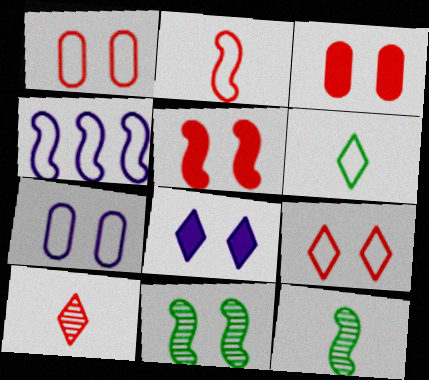[[1, 4, 6], 
[1, 8, 11], 
[4, 5, 12]]